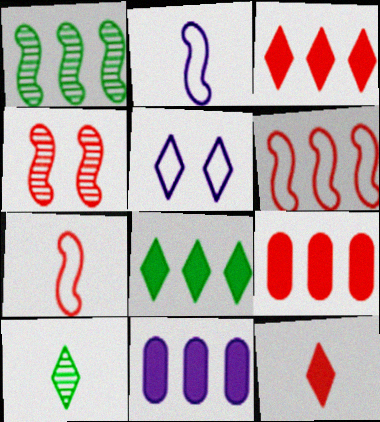[[3, 5, 10]]